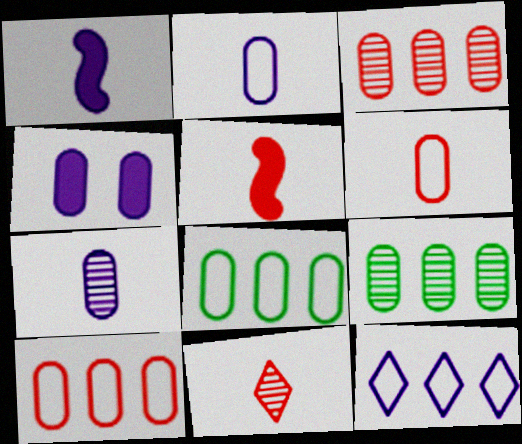[[4, 6, 9], 
[5, 6, 11]]